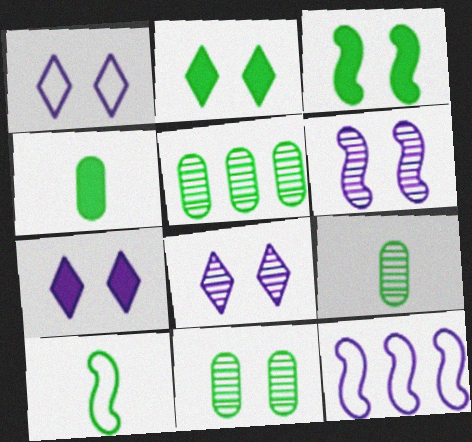[[1, 7, 8], 
[2, 5, 10], 
[5, 9, 11]]